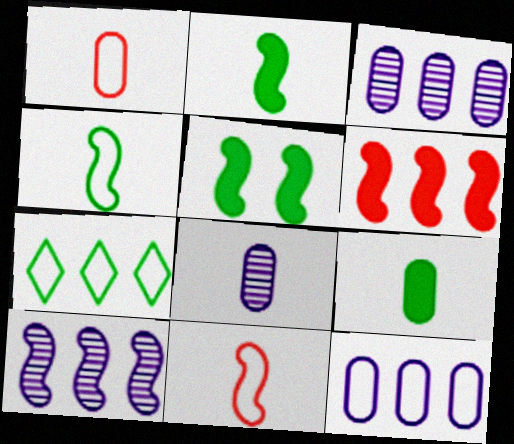[[1, 8, 9], 
[3, 6, 7], 
[5, 10, 11]]